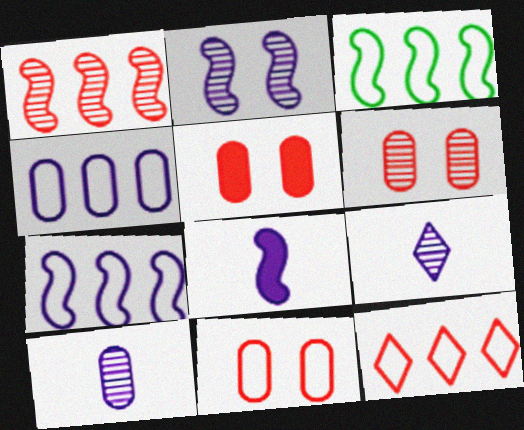[[2, 7, 8], 
[3, 4, 12], 
[3, 5, 9], 
[5, 6, 11]]